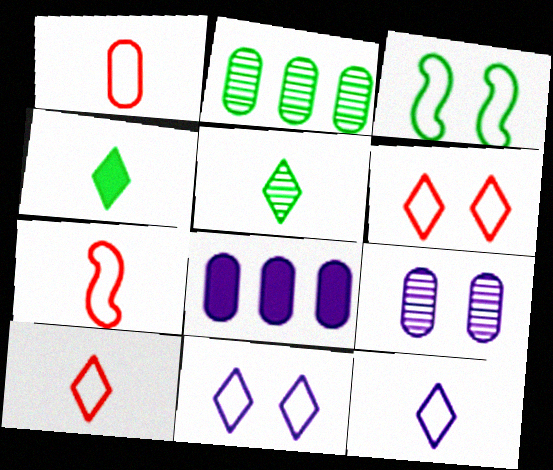[[1, 7, 10], 
[2, 3, 4]]